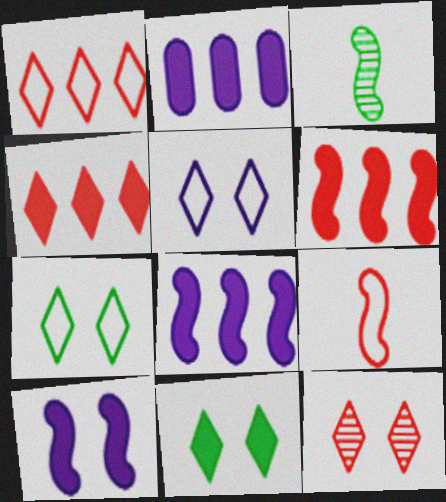[[5, 11, 12]]